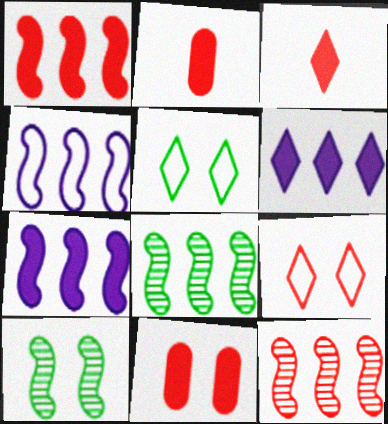[[1, 3, 11], 
[1, 4, 8], 
[2, 9, 12]]